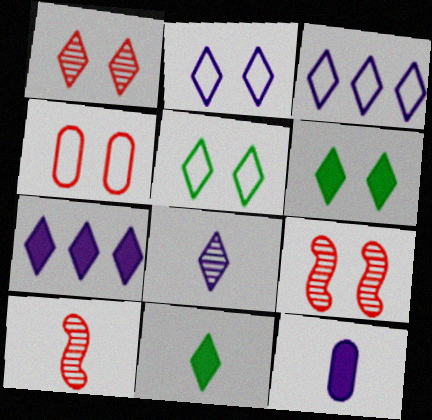[[1, 2, 6], 
[1, 3, 11], 
[2, 7, 8]]